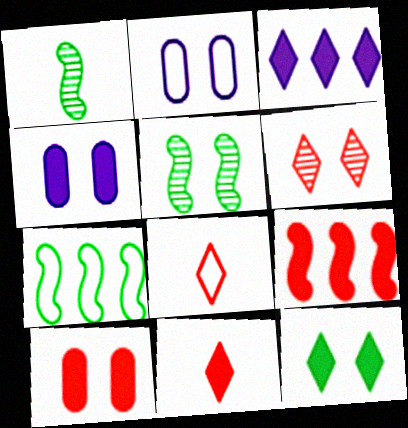[[2, 7, 8], 
[3, 11, 12], 
[9, 10, 11]]